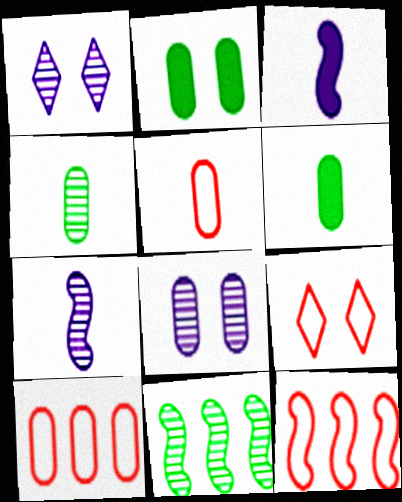[[1, 6, 12], 
[5, 9, 12], 
[6, 8, 10]]